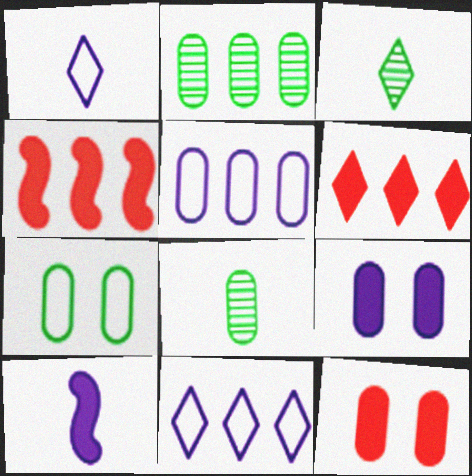[[2, 4, 11], 
[5, 8, 12]]